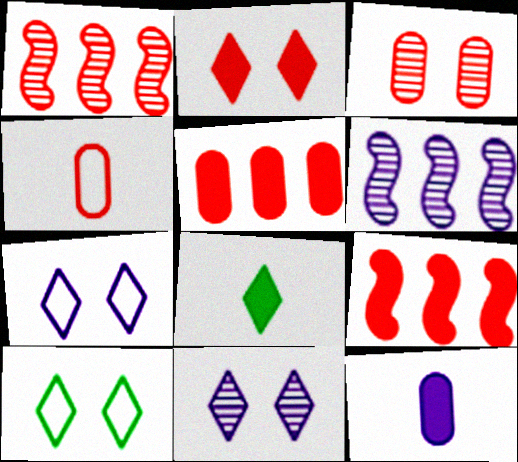[[1, 2, 4], 
[1, 10, 12], 
[2, 10, 11], 
[3, 4, 5], 
[6, 7, 12]]